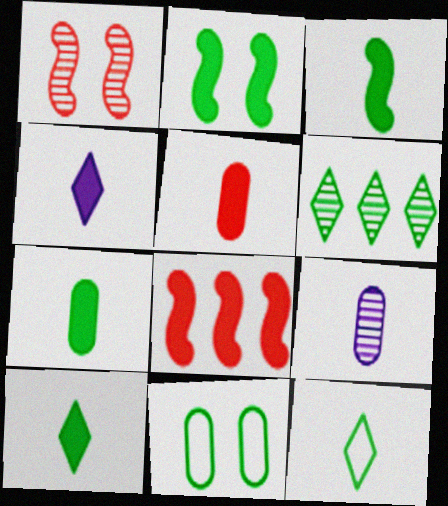[[1, 6, 9], 
[3, 4, 5], 
[3, 6, 11], 
[3, 7, 10]]